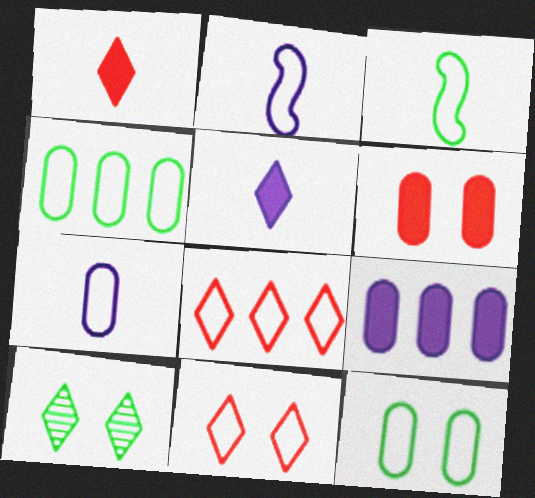[[2, 4, 11], 
[2, 8, 12], 
[5, 8, 10]]